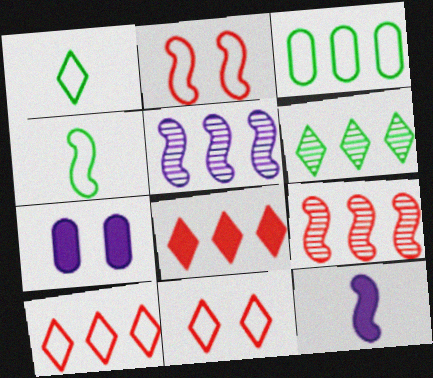[[1, 7, 9], 
[3, 5, 8]]